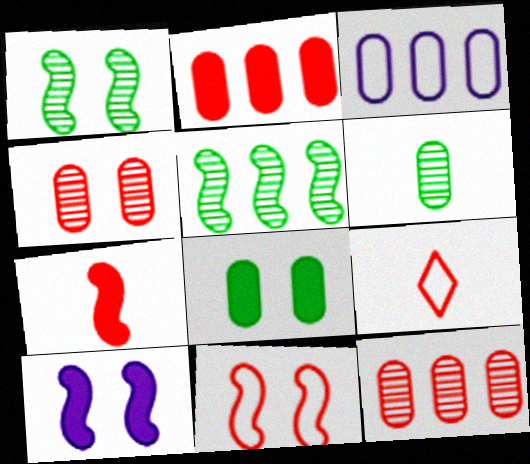[[1, 10, 11]]